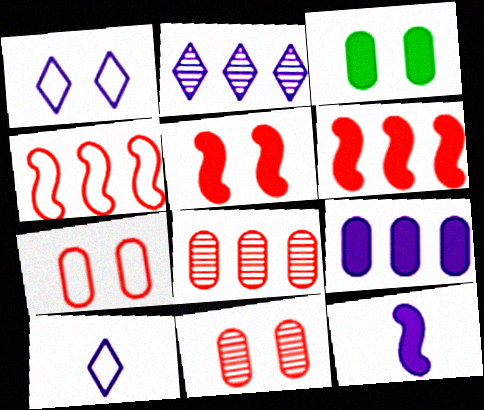[]